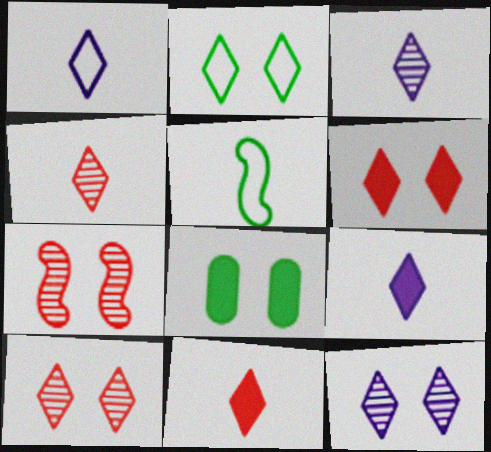[[1, 3, 9], 
[2, 6, 12]]